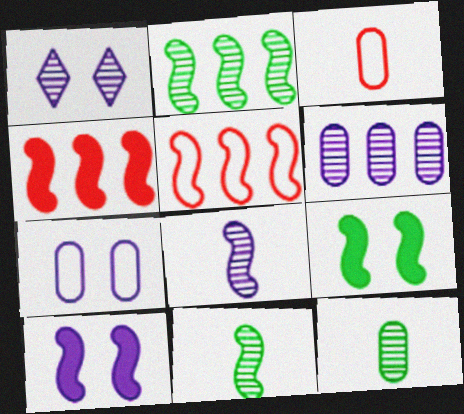[[1, 6, 8], 
[1, 7, 10], 
[5, 8, 9], 
[5, 10, 11]]